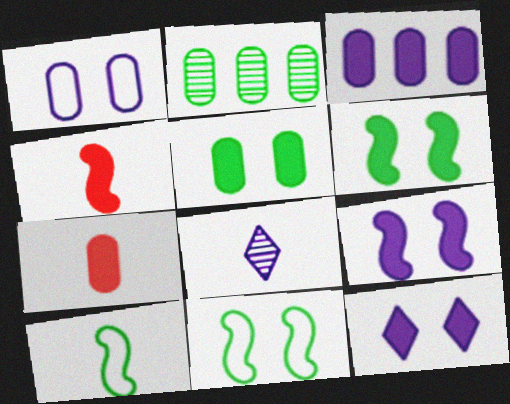[[1, 2, 7], 
[3, 5, 7], 
[7, 8, 10]]